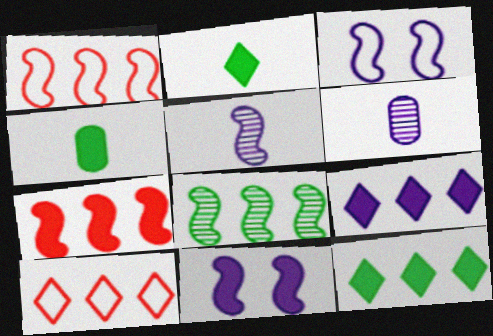[[3, 6, 9]]